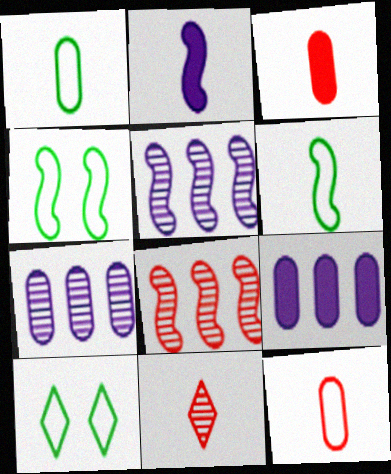[[1, 2, 11], 
[2, 4, 8], 
[3, 5, 10], 
[4, 9, 11]]